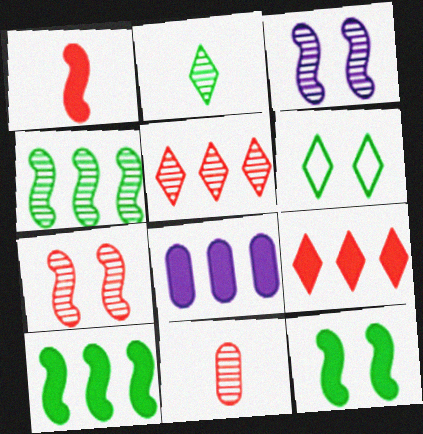[[5, 7, 11], 
[8, 9, 10]]